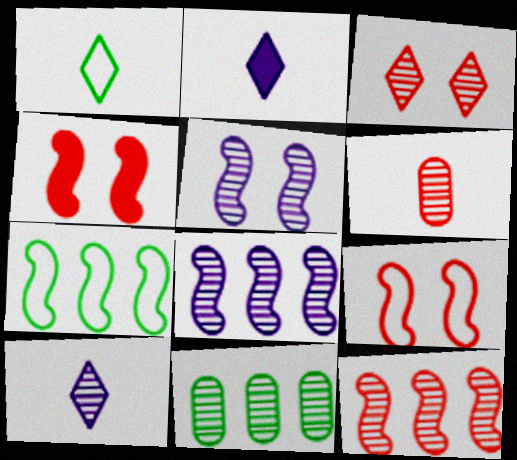[[2, 9, 11], 
[3, 6, 12]]